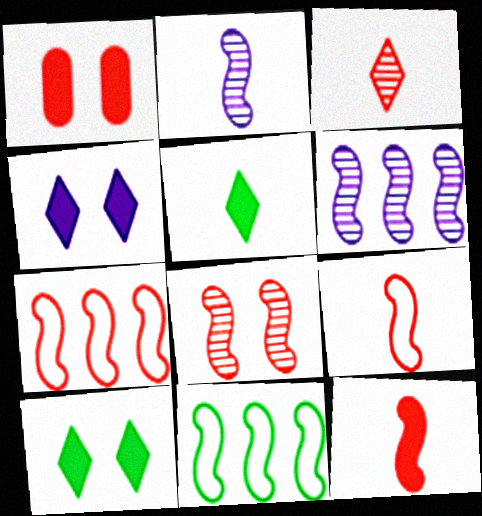[[1, 3, 7], 
[7, 8, 12]]